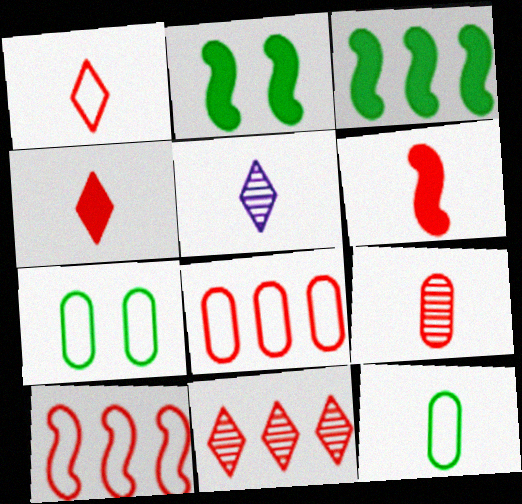[[1, 6, 9], 
[2, 5, 8], 
[5, 6, 12]]